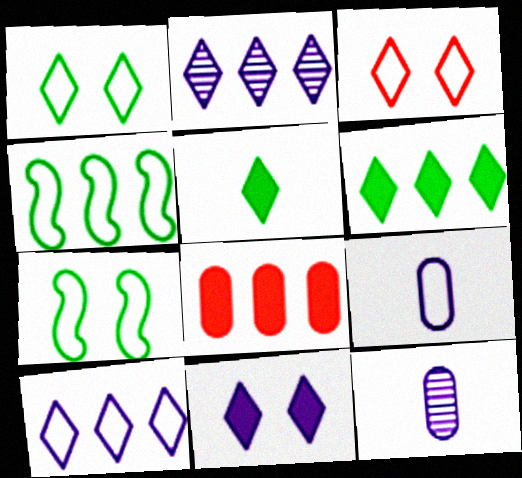[[2, 3, 5], 
[2, 4, 8], 
[3, 4, 9]]